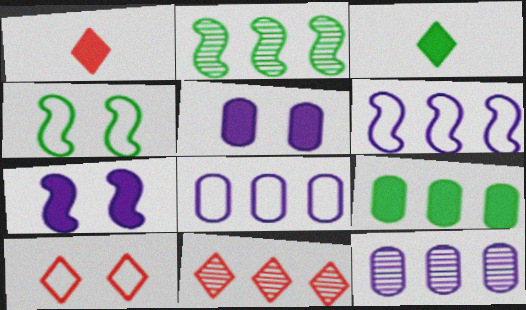[[1, 4, 12], 
[1, 7, 9], 
[1, 10, 11], 
[2, 11, 12], 
[6, 9, 11]]